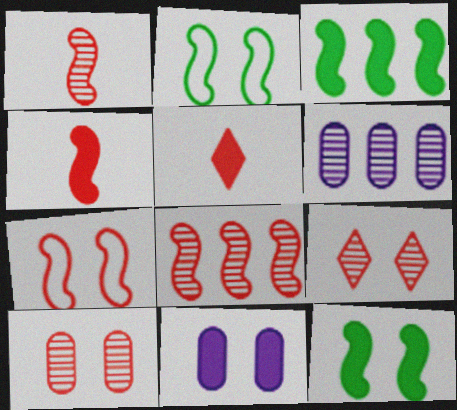[[2, 5, 6], 
[2, 9, 11], 
[3, 5, 11], 
[4, 7, 8]]